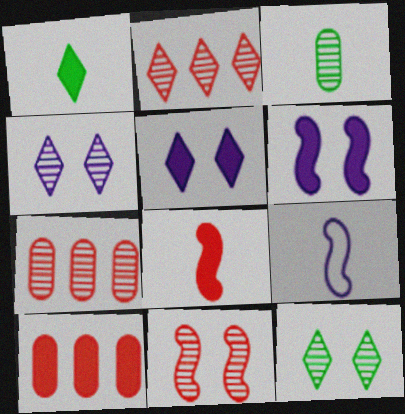[[1, 6, 10], 
[9, 10, 12]]